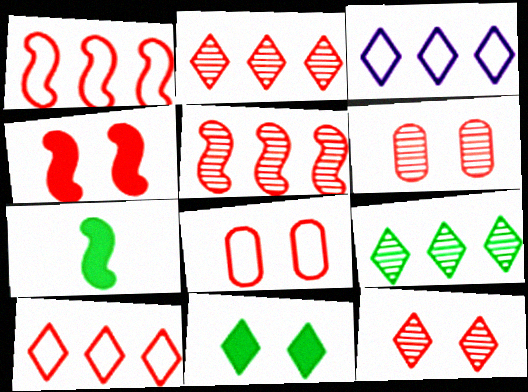[[3, 6, 7], 
[4, 8, 12]]